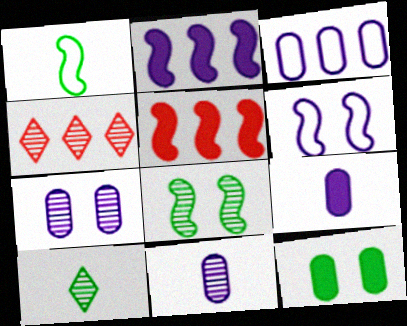[[3, 7, 9], 
[4, 8, 11]]